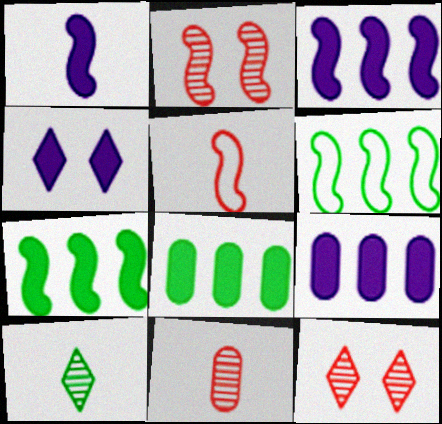[[1, 2, 6], 
[1, 4, 9], 
[4, 6, 11]]